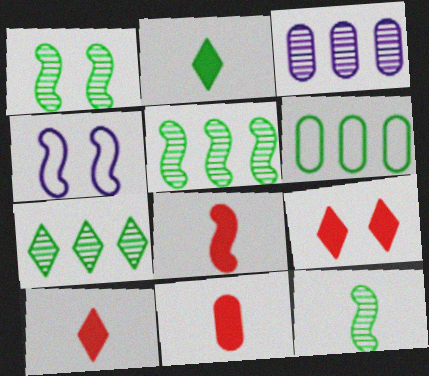[[1, 2, 6], 
[1, 5, 12], 
[4, 5, 8], 
[4, 7, 11], 
[8, 10, 11]]